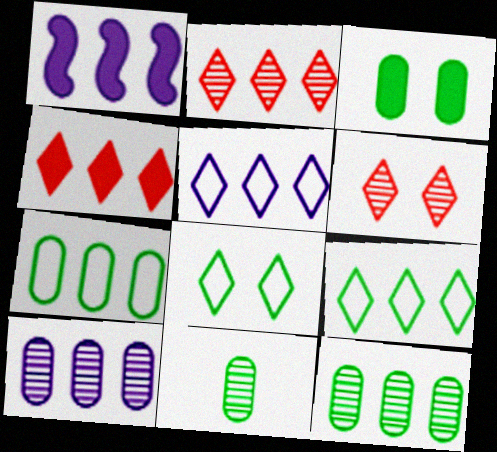[[1, 2, 7], 
[1, 5, 10], 
[3, 7, 11]]